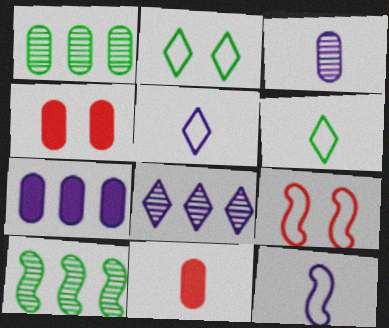[[4, 5, 10]]